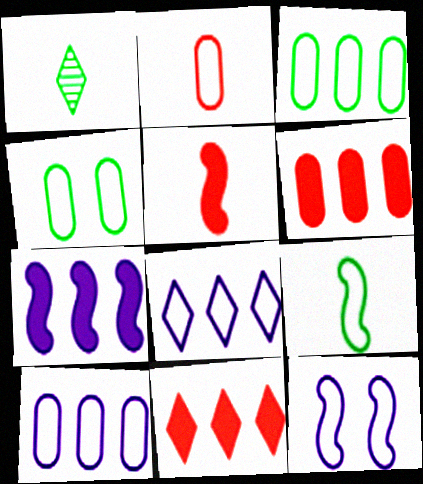[[1, 6, 12], 
[2, 4, 10]]